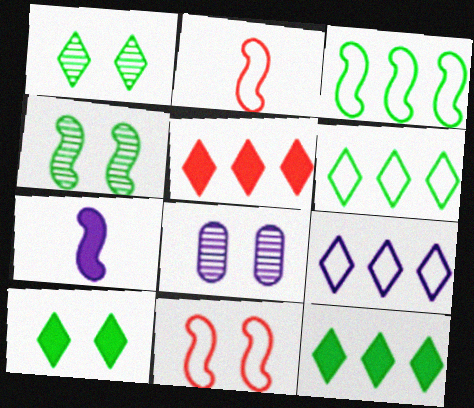[[2, 8, 12], 
[7, 8, 9], 
[8, 10, 11]]